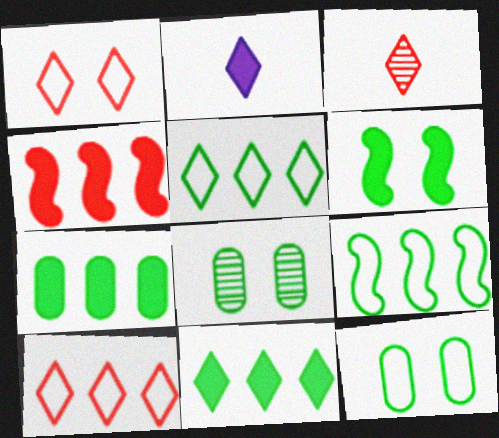[]